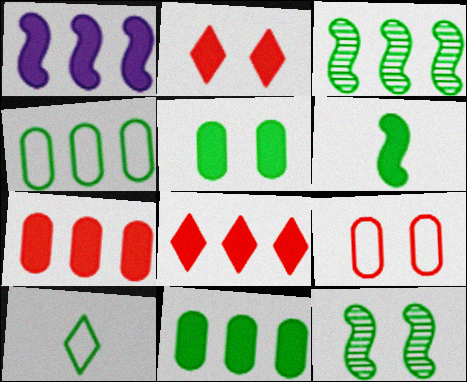[[1, 8, 11], 
[3, 5, 10], 
[10, 11, 12]]